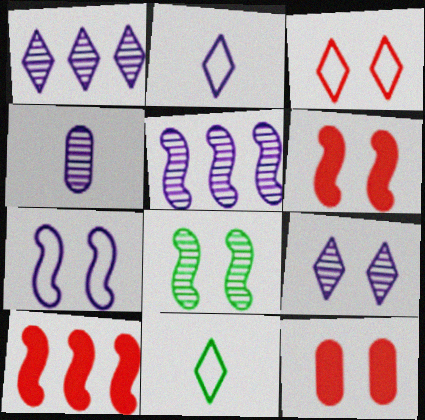[[4, 5, 9], 
[5, 11, 12], 
[6, 7, 8]]